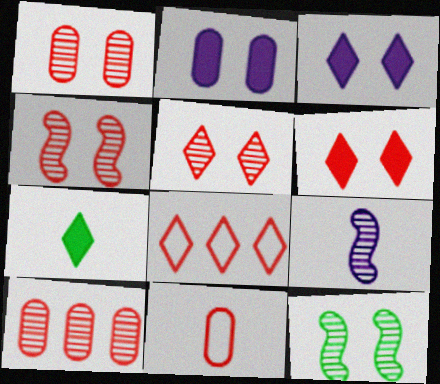[[1, 4, 5], 
[7, 9, 11]]